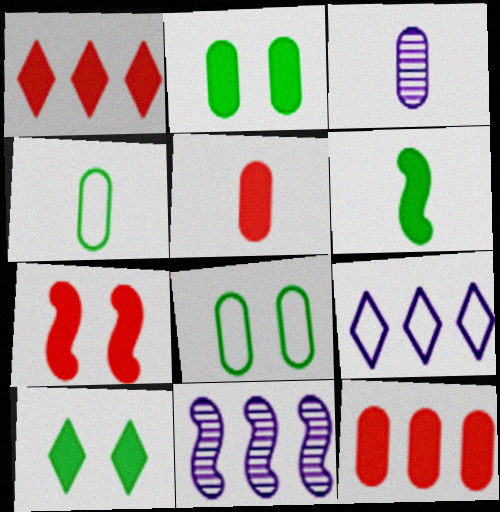[[1, 5, 7], 
[3, 4, 5], 
[3, 8, 12]]